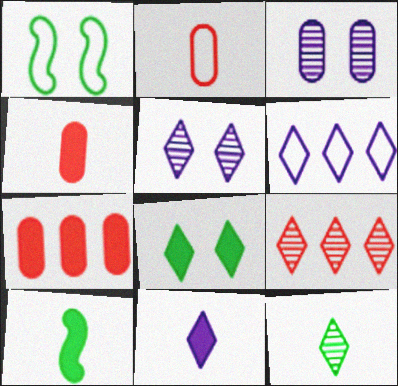[[1, 2, 6], 
[4, 10, 11], 
[5, 6, 11], 
[5, 9, 12]]